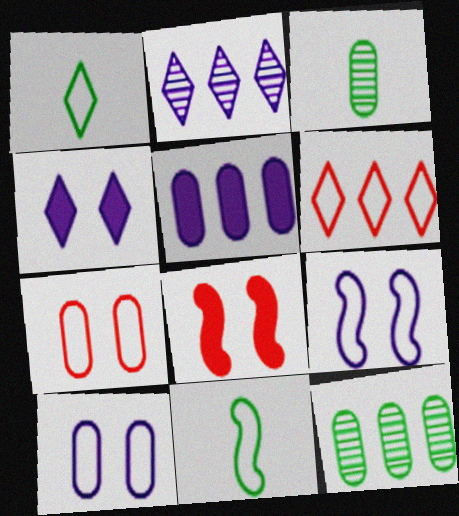[[3, 5, 7], 
[6, 10, 11]]